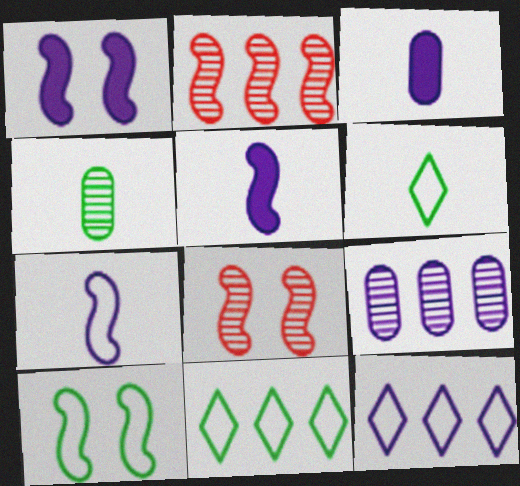[[1, 8, 10], 
[2, 5, 10], 
[3, 8, 11]]